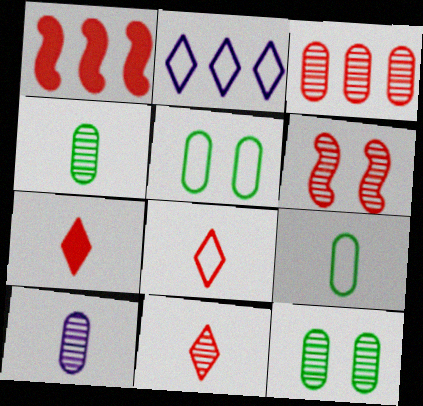[[3, 6, 11], 
[3, 10, 12], 
[7, 8, 11]]